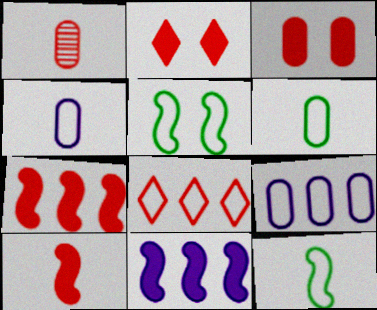[[4, 5, 8]]